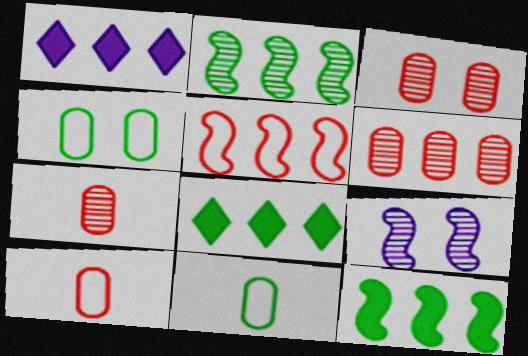[[3, 6, 7], 
[8, 9, 10]]